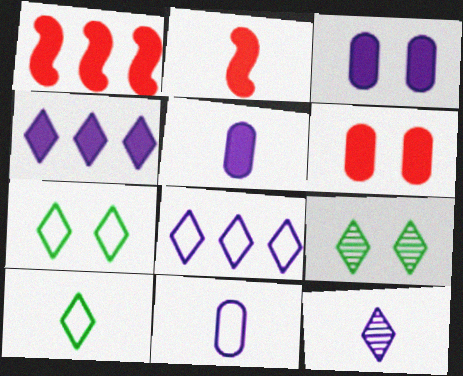[[1, 9, 11]]